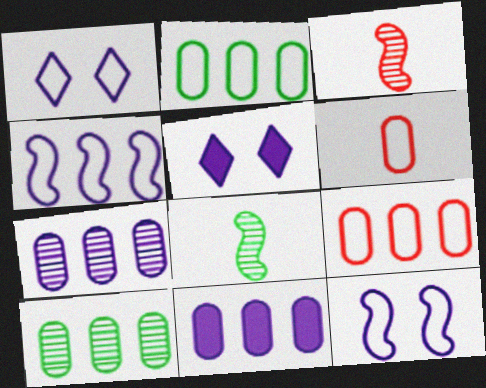[[2, 3, 5], 
[5, 8, 9], 
[9, 10, 11]]